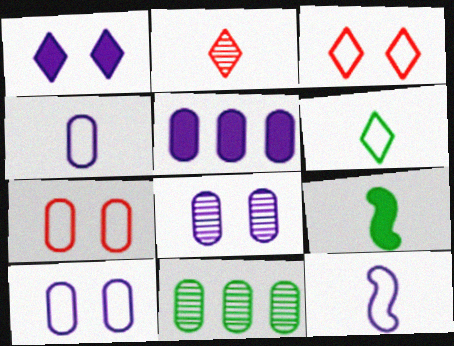[[2, 4, 9], 
[4, 5, 8]]